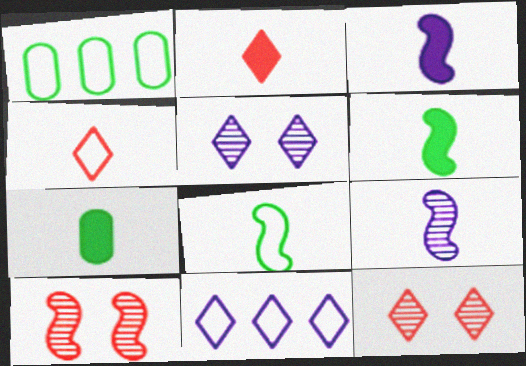[[1, 3, 12], 
[2, 3, 7], 
[4, 7, 9], 
[7, 10, 11]]